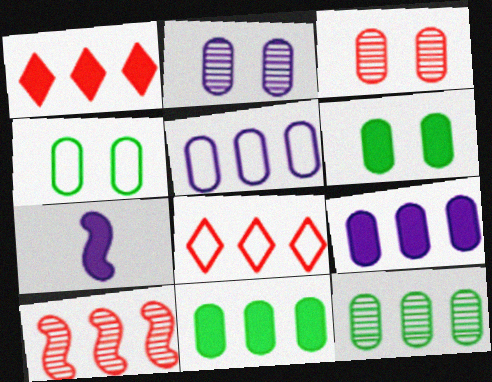[[1, 6, 7]]